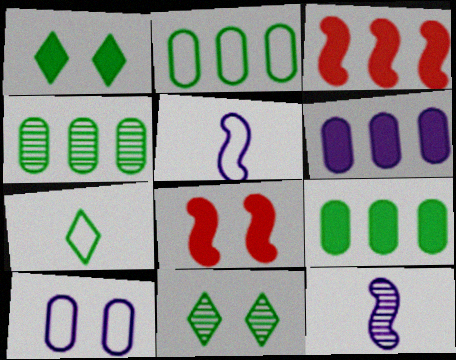[[2, 4, 9], 
[8, 10, 11]]